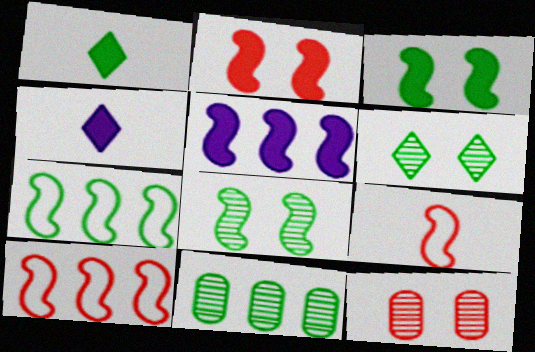[[4, 7, 12], 
[5, 8, 9]]